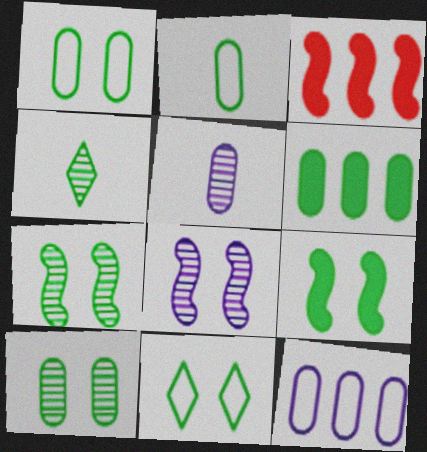[[2, 6, 10], 
[3, 5, 11], 
[9, 10, 11]]